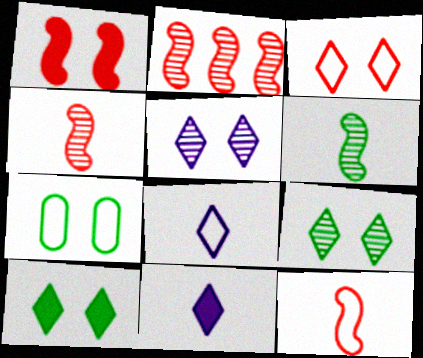[[1, 2, 12], 
[1, 5, 7], 
[2, 7, 11], 
[3, 5, 10]]